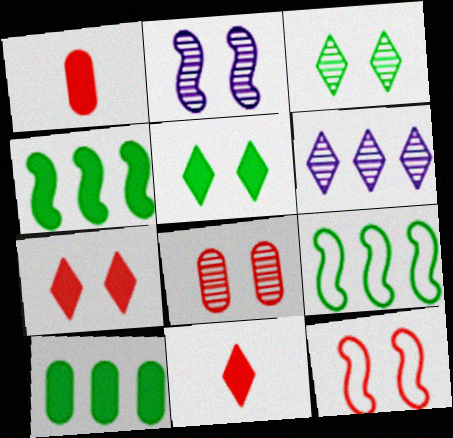[[2, 3, 8], 
[7, 8, 12]]